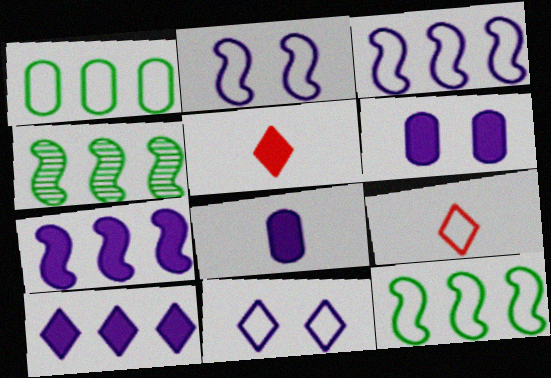[[1, 2, 9], 
[4, 6, 9]]